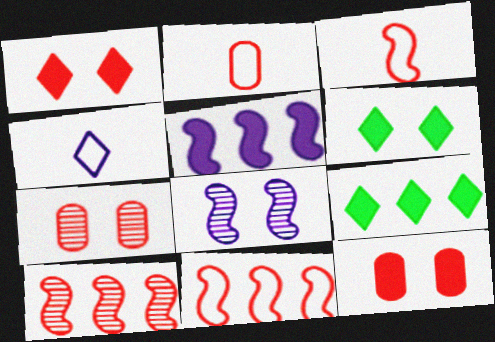[[1, 2, 10], 
[2, 8, 9]]